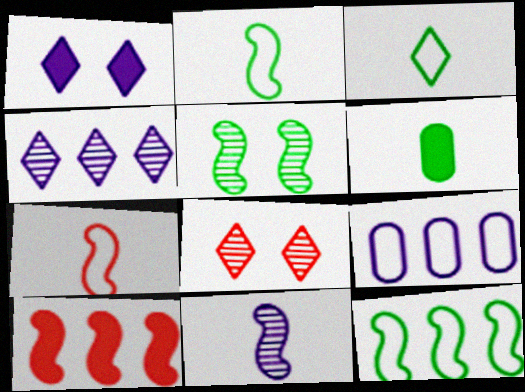[[1, 6, 10], 
[1, 9, 11]]